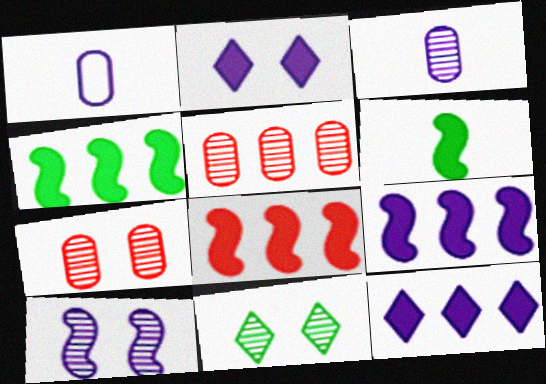[[1, 8, 11], 
[1, 10, 12], 
[4, 8, 9], 
[7, 10, 11]]